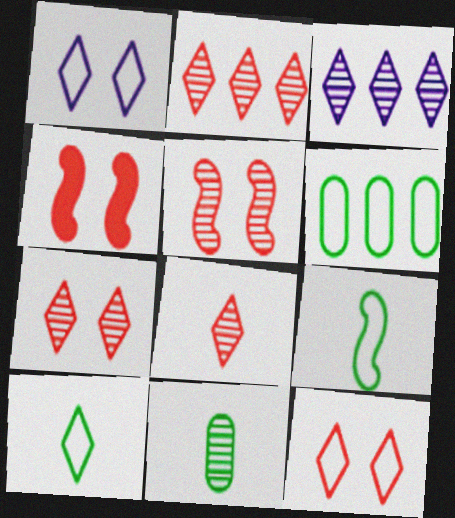[[2, 7, 8], 
[3, 5, 11]]